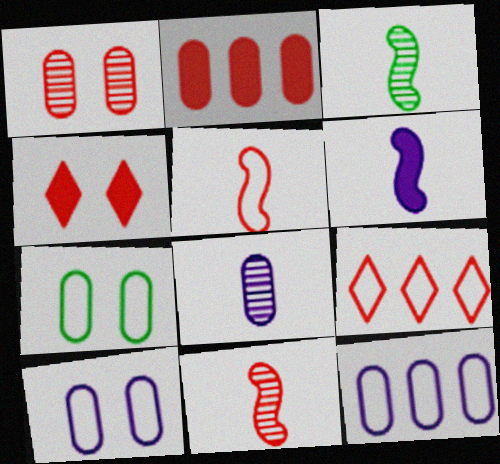[[2, 7, 8], 
[3, 4, 12], 
[3, 5, 6]]